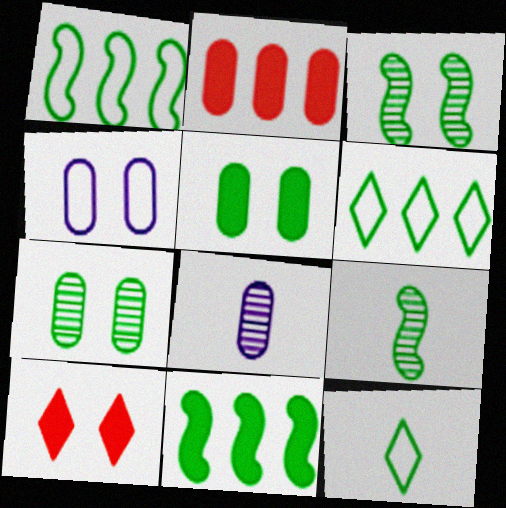[[1, 8, 10], 
[3, 4, 10], 
[5, 6, 9], 
[7, 11, 12]]